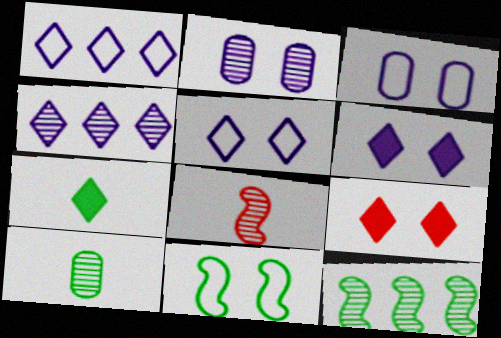[[2, 9, 11]]